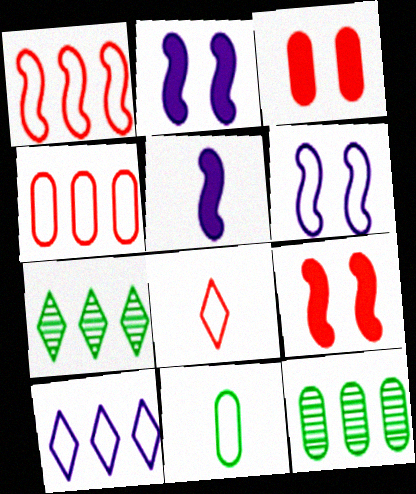[[2, 8, 12]]